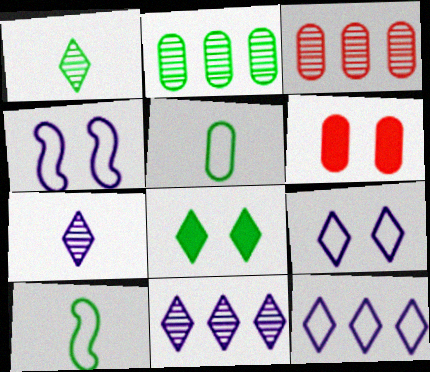[[2, 8, 10], 
[6, 10, 11]]